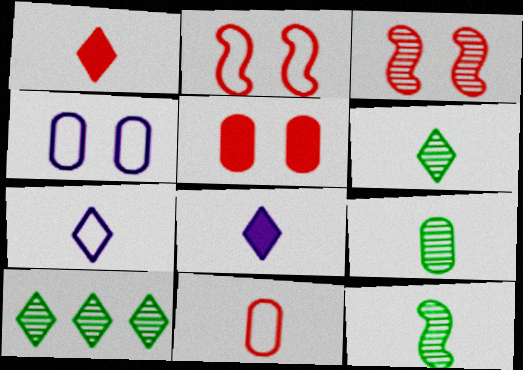[[1, 6, 7], 
[6, 9, 12], 
[8, 11, 12]]